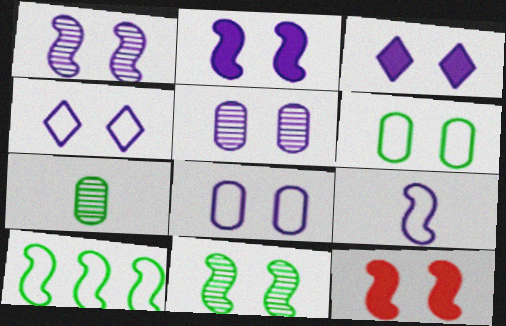[[1, 3, 8], 
[2, 4, 5]]